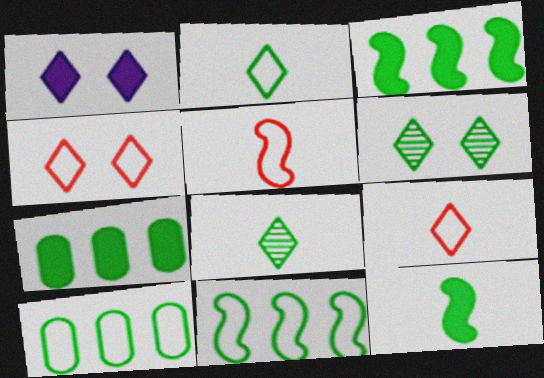[[1, 4, 6], 
[6, 10, 12]]